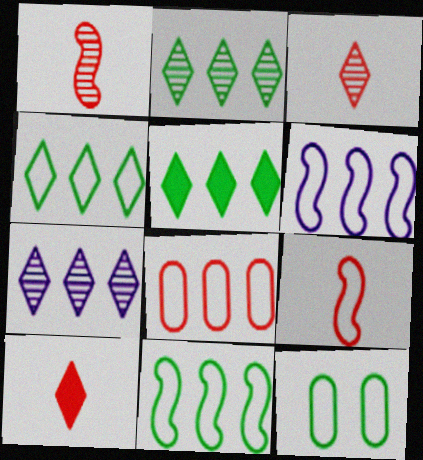[[2, 4, 5], 
[4, 6, 8]]